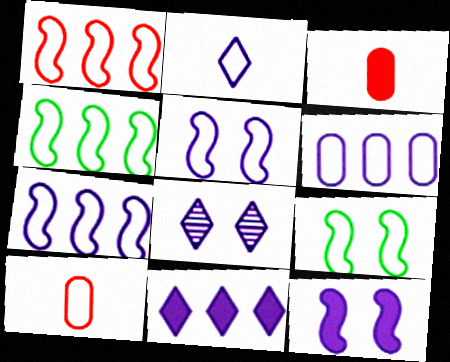[[1, 4, 7], 
[2, 5, 6], 
[2, 8, 11], 
[3, 4, 8]]